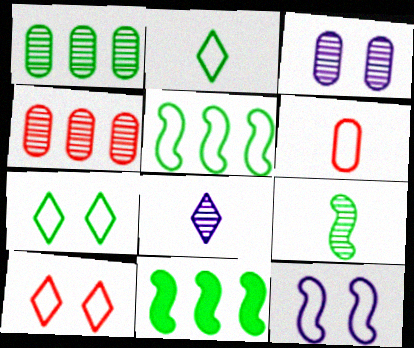[]